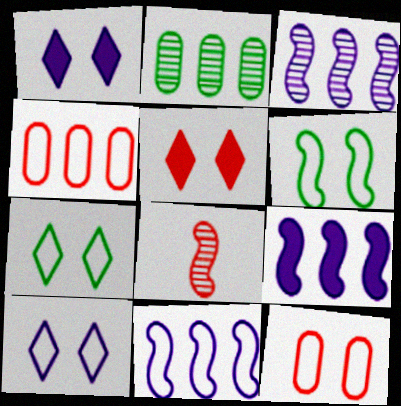[[3, 9, 11], 
[4, 5, 8], 
[6, 8, 9], 
[6, 10, 12]]